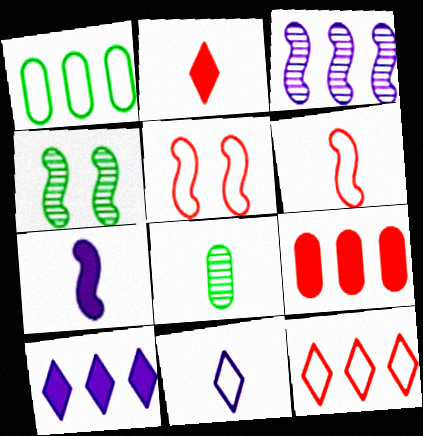[[1, 5, 11], 
[4, 9, 11], 
[5, 8, 10]]